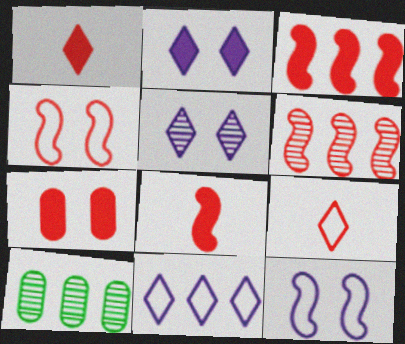[[1, 3, 7], 
[1, 10, 12], 
[3, 10, 11], 
[4, 6, 8], 
[6, 7, 9]]